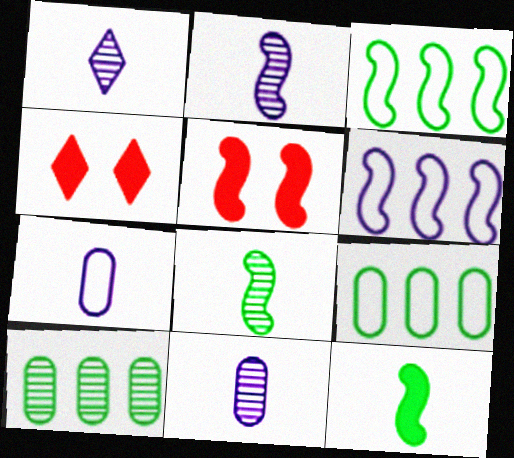[[1, 2, 11], 
[1, 5, 9], 
[2, 3, 5], 
[2, 4, 9], 
[3, 4, 11], 
[5, 6, 8]]